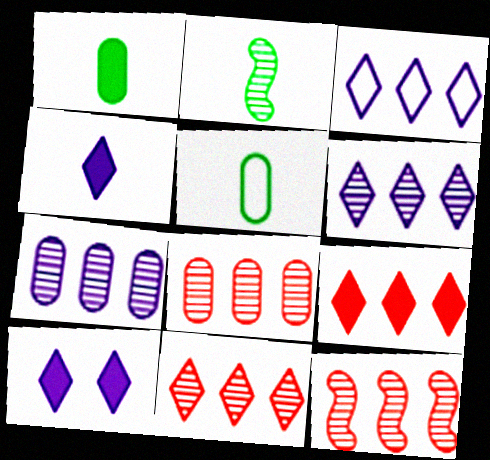[[5, 10, 12], 
[8, 11, 12]]